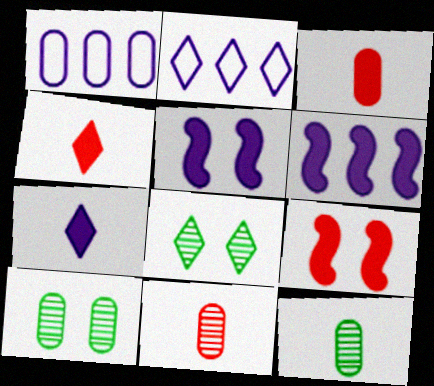[[1, 3, 10], 
[2, 4, 8], 
[2, 9, 12]]